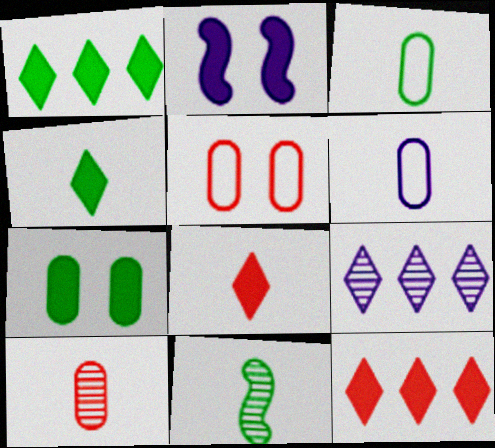[[2, 6, 9], 
[3, 4, 11], 
[6, 8, 11]]